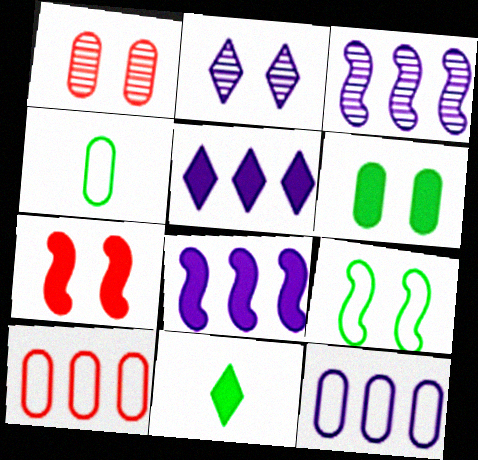[[3, 5, 12]]